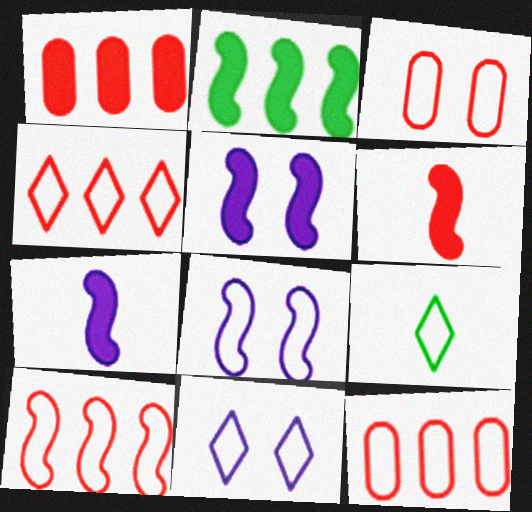[[2, 5, 6], 
[4, 9, 11], 
[4, 10, 12], 
[8, 9, 12]]